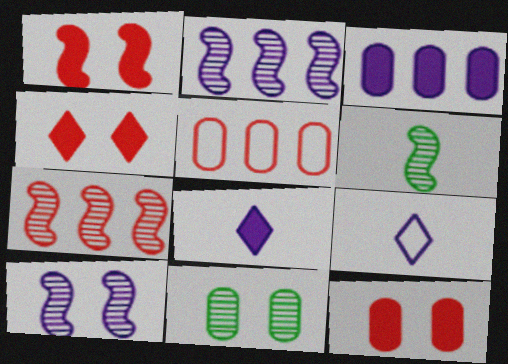[[1, 4, 12], 
[3, 9, 10], 
[6, 7, 10]]